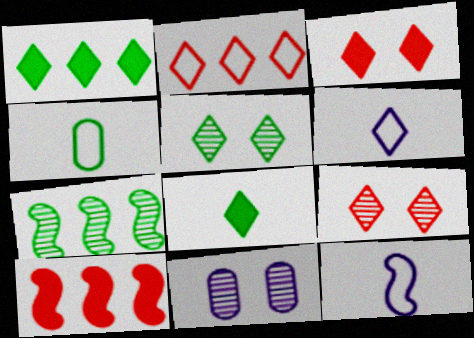[[1, 6, 9]]